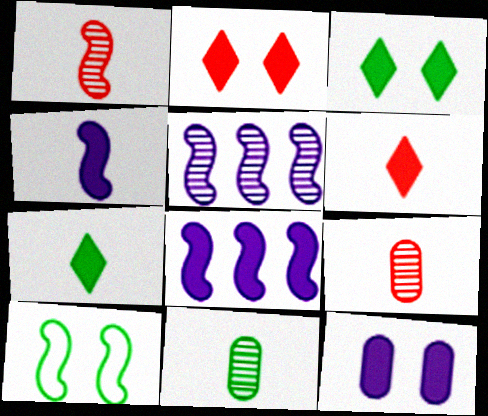[[1, 8, 10]]